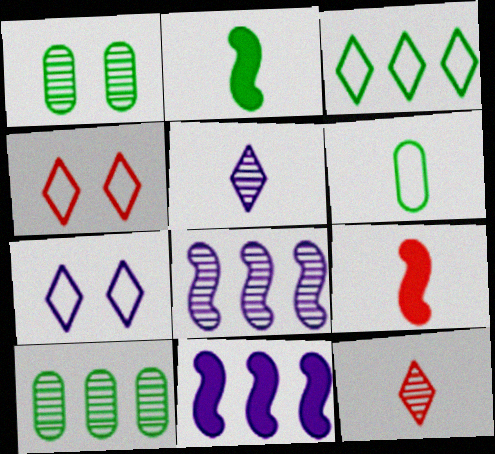[[1, 2, 3], 
[1, 8, 12], 
[5, 6, 9], 
[7, 9, 10]]